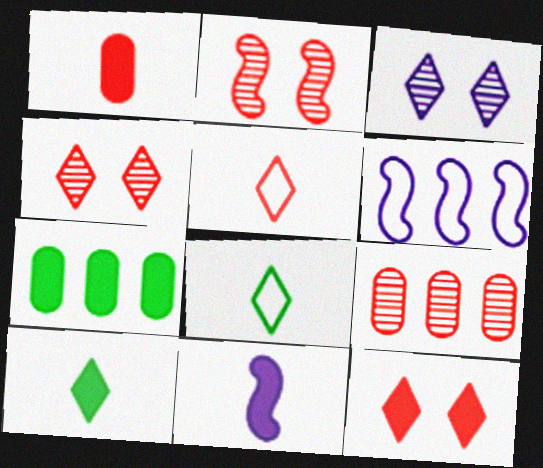[[1, 10, 11], 
[7, 11, 12]]